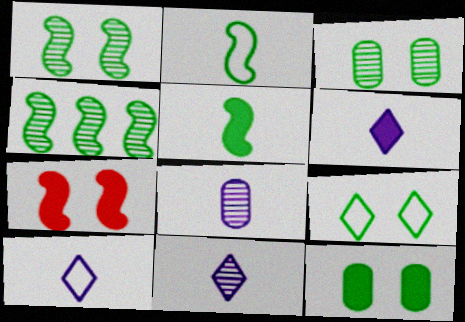[[1, 9, 12], 
[6, 10, 11]]